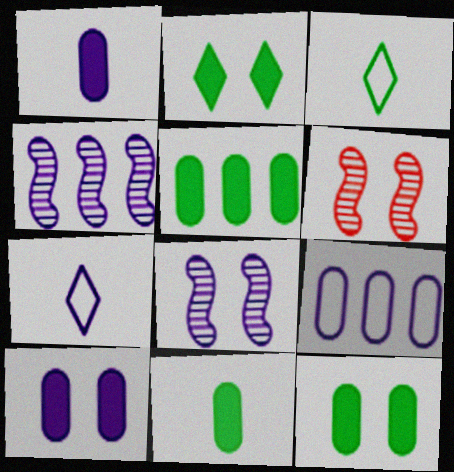[[4, 7, 10], 
[5, 6, 7], 
[5, 11, 12]]